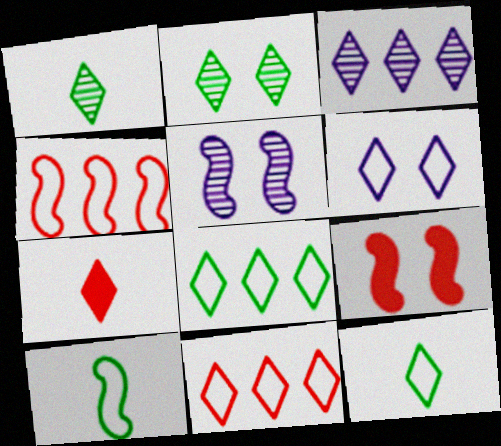[[6, 11, 12]]